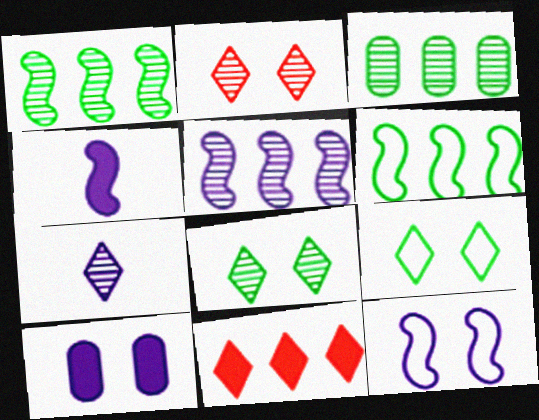[[4, 5, 12], 
[7, 9, 11]]